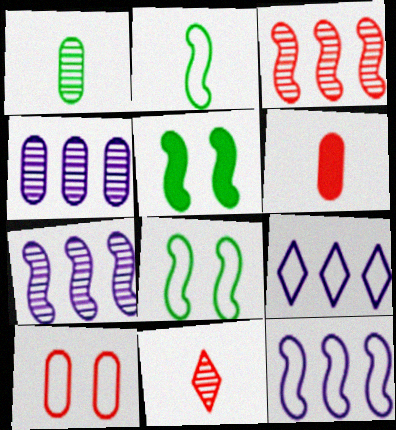[[2, 9, 10]]